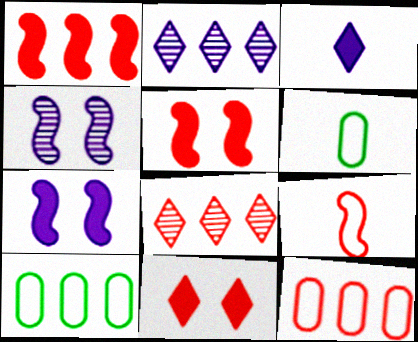[[1, 2, 10], 
[1, 8, 12], 
[2, 5, 6], 
[6, 7, 8]]